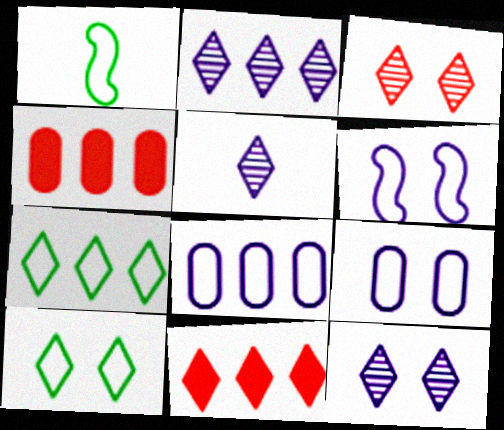[[1, 4, 12], 
[2, 5, 12], 
[2, 7, 11], 
[5, 10, 11]]